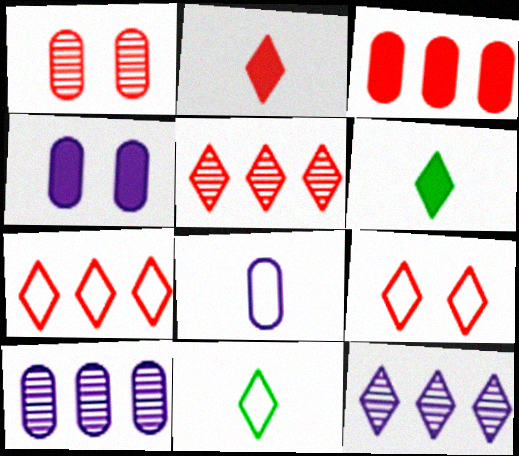[[2, 5, 9], 
[4, 8, 10], 
[6, 9, 12]]